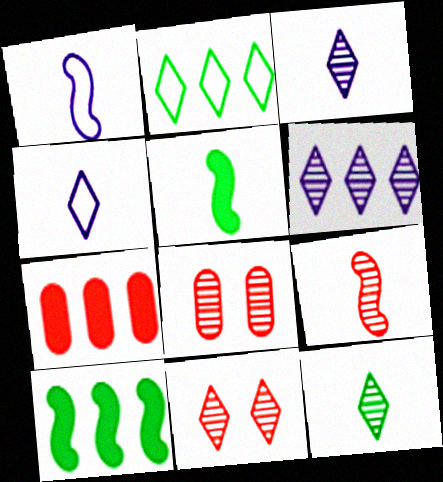[[1, 5, 9], 
[4, 8, 10], 
[6, 11, 12]]